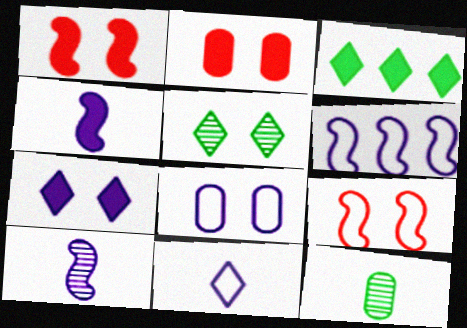[[1, 5, 8], 
[2, 3, 4], 
[6, 8, 11]]